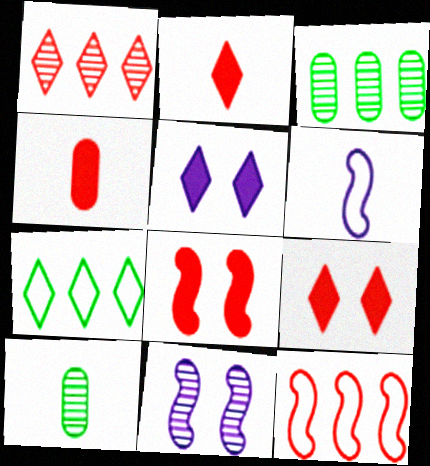[[1, 10, 11], 
[2, 6, 10], 
[3, 6, 9], 
[4, 7, 11], 
[5, 10, 12]]